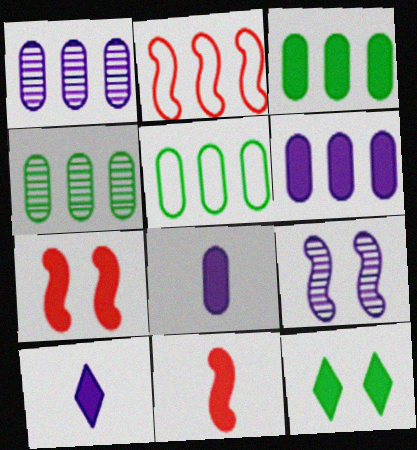[[3, 4, 5], 
[3, 7, 10], 
[6, 11, 12]]